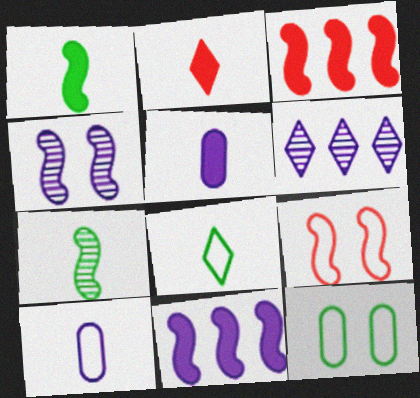[[1, 2, 5], 
[2, 7, 10], 
[7, 9, 11]]